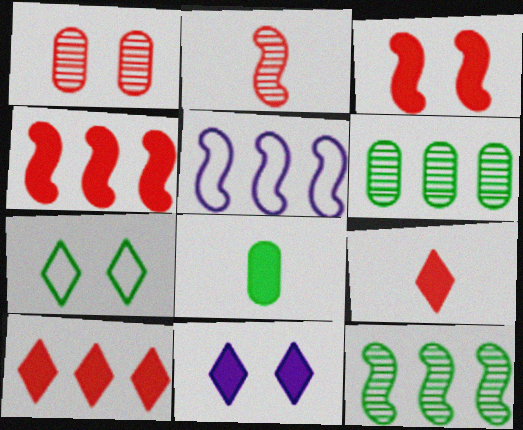[[4, 5, 12], 
[4, 8, 11], 
[5, 6, 10], 
[7, 8, 12]]